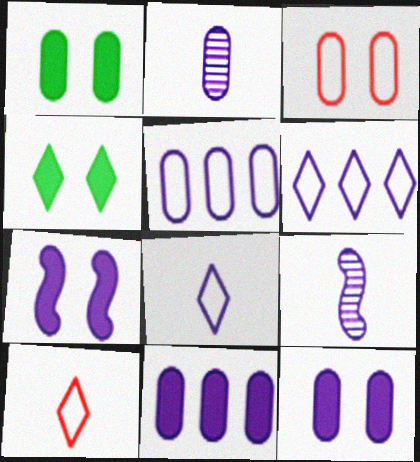[[2, 5, 12], 
[2, 6, 7], 
[6, 9, 12]]